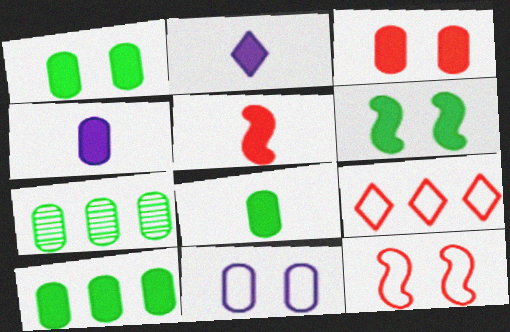[[1, 8, 10], 
[2, 5, 8], 
[2, 7, 12], 
[3, 4, 10]]